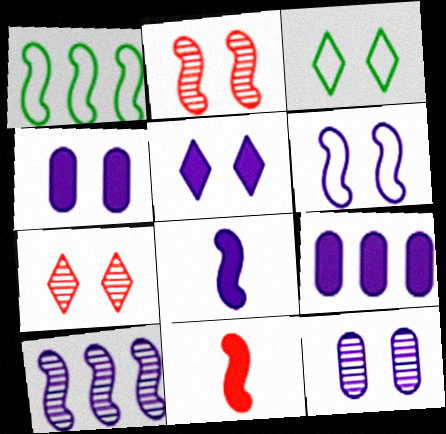[[1, 2, 8], 
[2, 3, 4], 
[3, 5, 7], 
[5, 6, 12], 
[5, 8, 9], 
[6, 8, 10]]